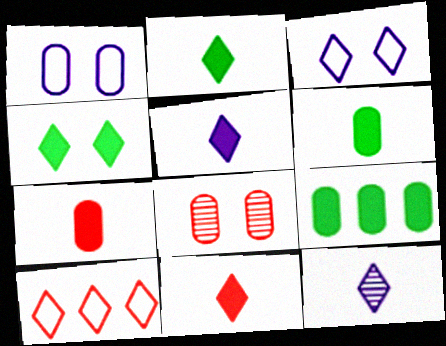[[2, 5, 11], 
[4, 10, 12]]